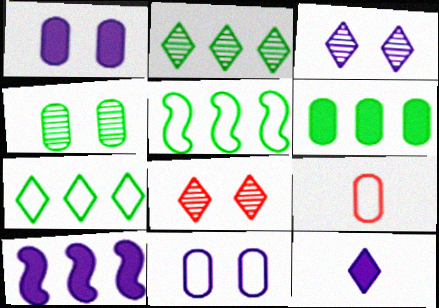[[1, 10, 12], 
[2, 5, 6], 
[7, 8, 12]]